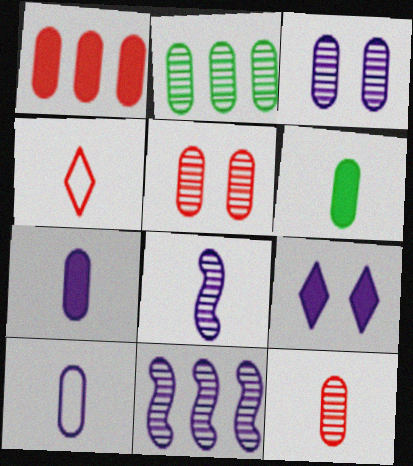[[2, 3, 12], 
[4, 6, 8], 
[6, 10, 12], 
[9, 10, 11]]